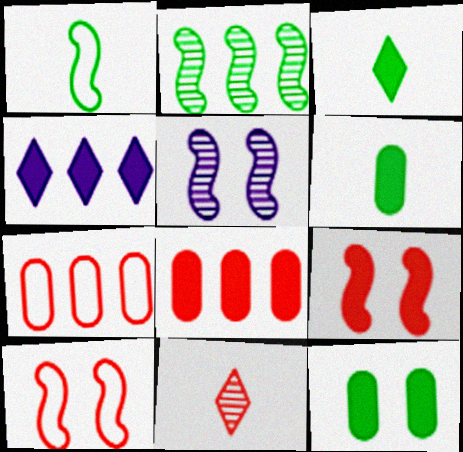[[2, 4, 7], 
[3, 5, 7], 
[4, 6, 9], 
[7, 9, 11], 
[8, 10, 11]]